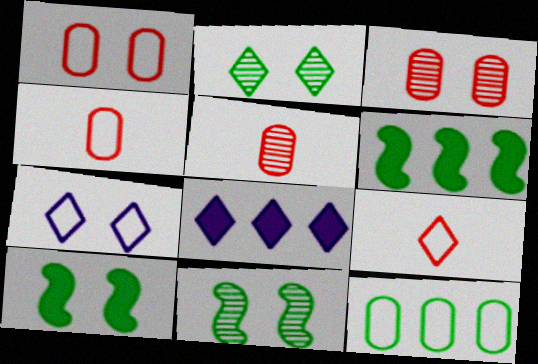[[2, 8, 9], 
[3, 7, 10], 
[4, 8, 11], 
[5, 6, 7]]